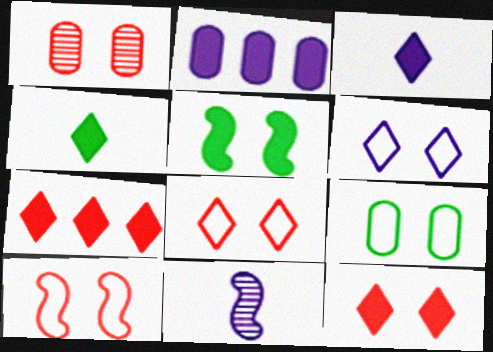[[1, 5, 6], 
[1, 10, 12], 
[2, 6, 11], 
[6, 9, 10], 
[7, 9, 11]]